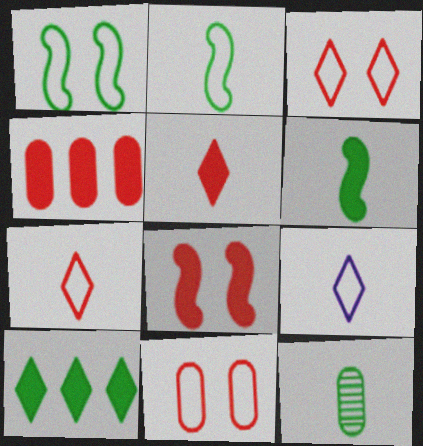[[1, 10, 12], 
[4, 5, 8]]